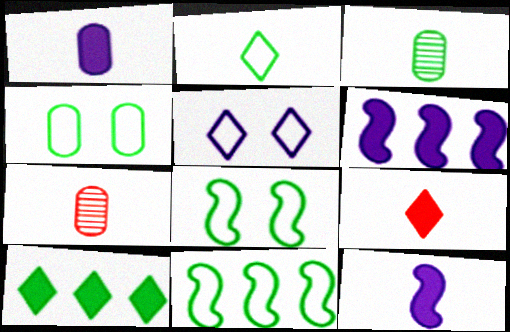[[2, 4, 11], 
[2, 7, 12], 
[3, 8, 10]]